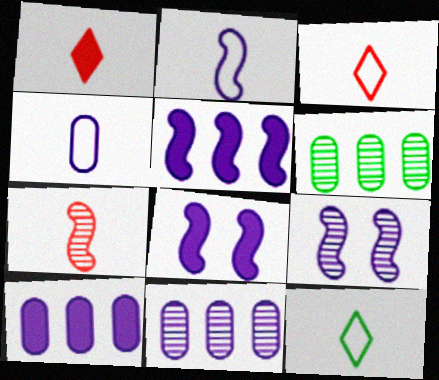[[2, 5, 9], 
[3, 6, 8]]